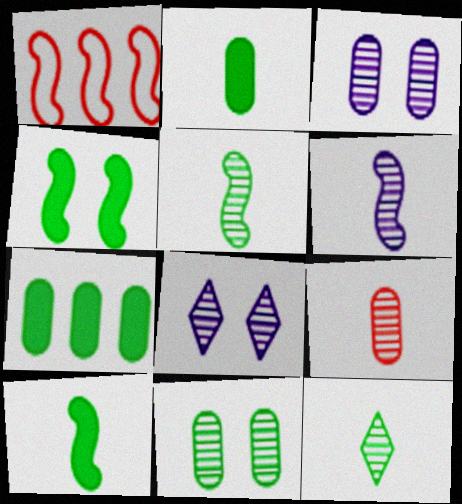[[1, 2, 8], 
[1, 4, 6], 
[6, 9, 12]]